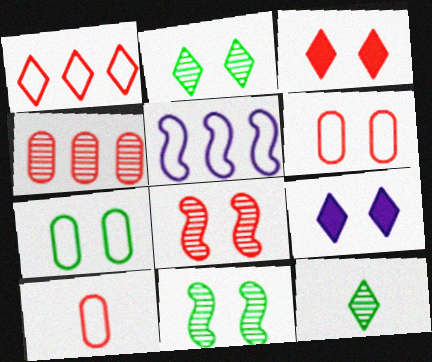[[1, 9, 12], 
[3, 6, 8], 
[6, 9, 11], 
[7, 8, 9]]